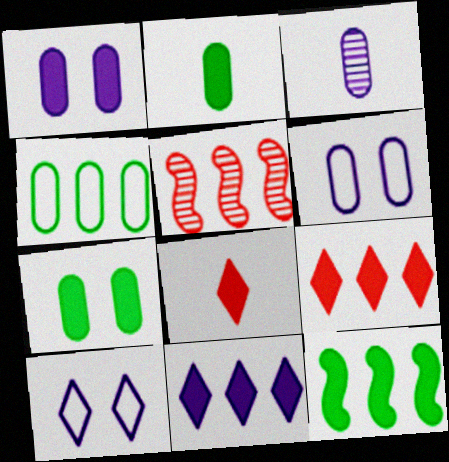[[1, 8, 12], 
[2, 5, 10], 
[4, 5, 11]]